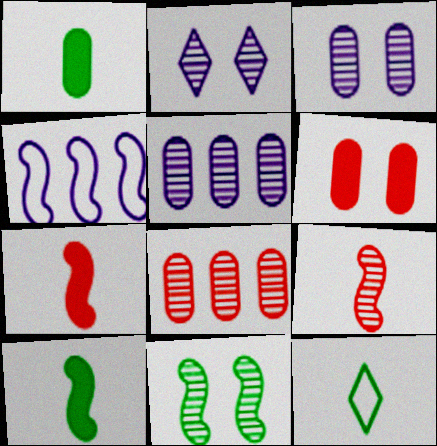[[4, 7, 11]]